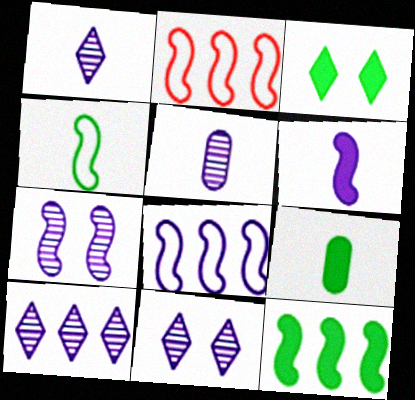[[1, 10, 11], 
[2, 3, 5], 
[2, 9, 11], 
[3, 9, 12], 
[5, 7, 10], 
[6, 7, 8]]